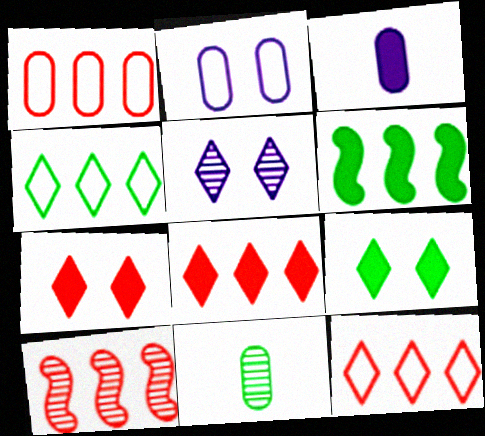[[1, 8, 10], 
[3, 6, 7], 
[5, 10, 11]]